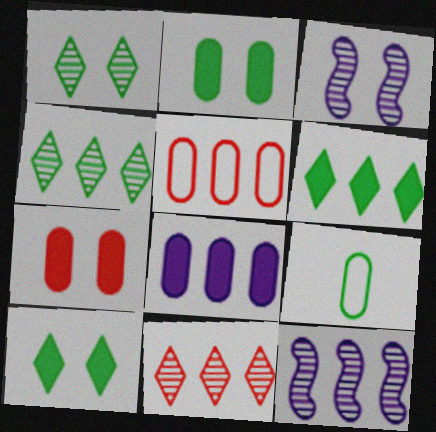[[5, 6, 12]]